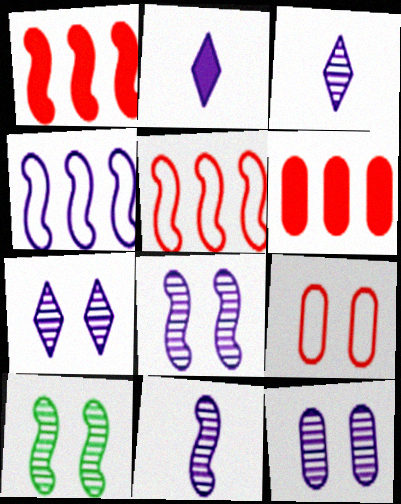[[2, 4, 12], 
[7, 8, 12]]